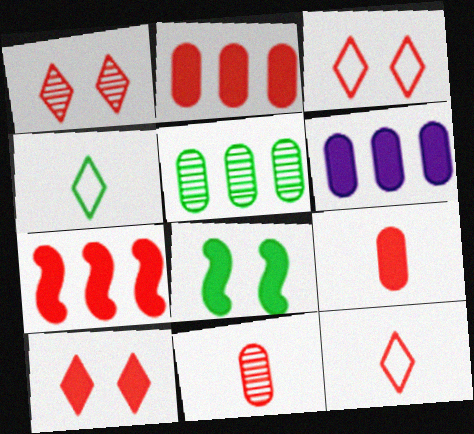[[1, 3, 10], 
[3, 7, 11], 
[4, 5, 8], 
[7, 9, 10]]